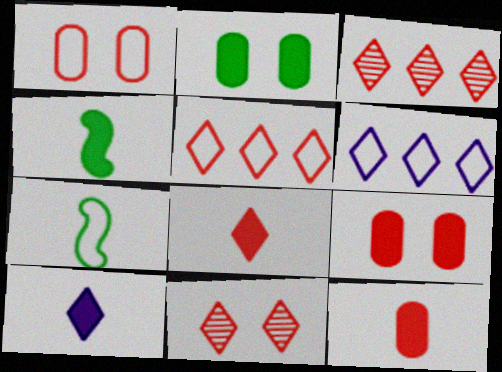[[1, 6, 7], 
[4, 10, 12], 
[5, 8, 11]]